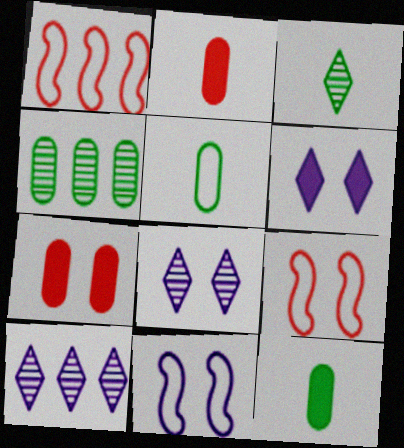[[1, 8, 12], 
[9, 10, 12]]